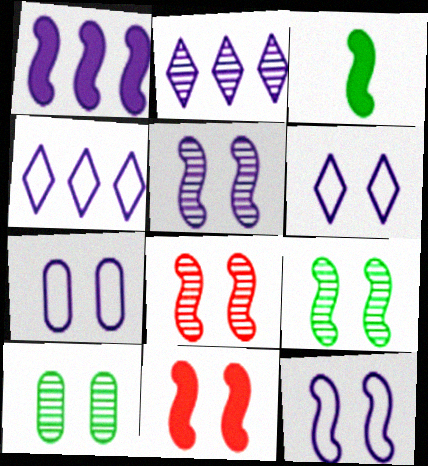[[1, 3, 11], 
[5, 8, 9], 
[6, 7, 12], 
[6, 10, 11], 
[9, 11, 12]]